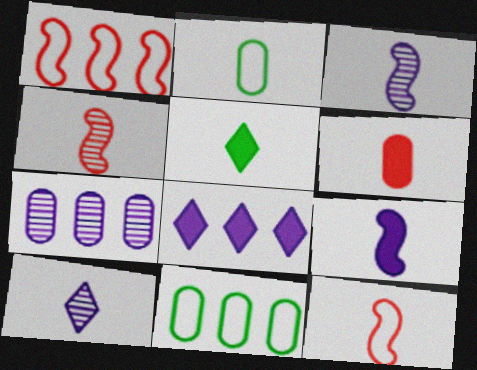[[5, 6, 9]]